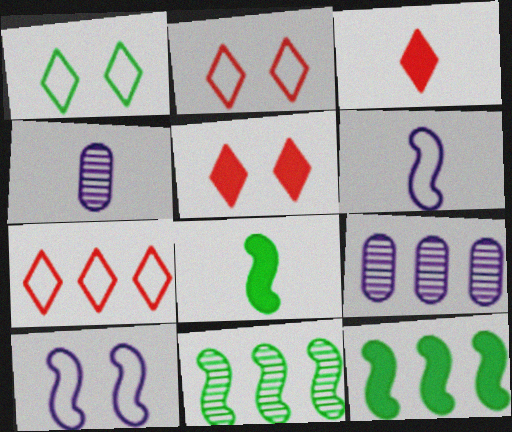[[2, 4, 12], 
[2, 8, 9], 
[7, 9, 12]]